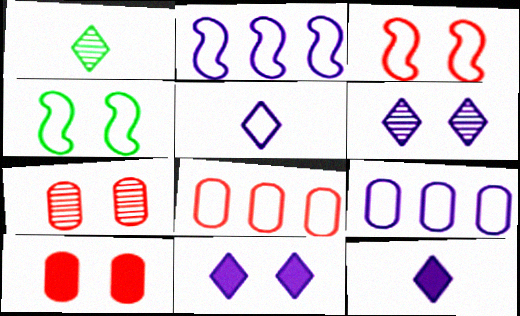[[1, 2, 10], 
[4, 5, 8], 
[4, 6, 10], 
[4, 7, 11]]